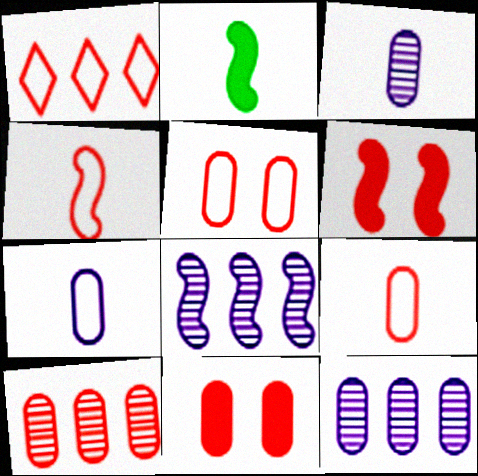[[1, 4, 5], 
[9, 10, 11]]